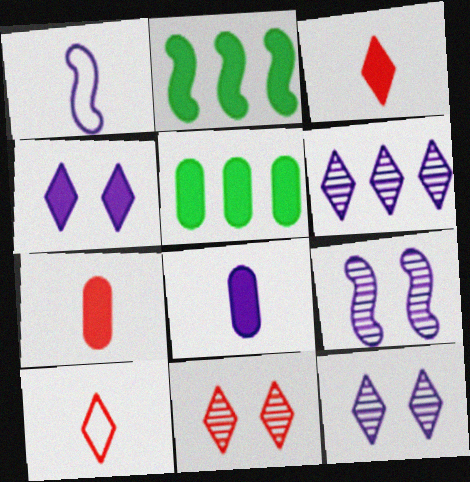[[1, 5, 11], 
[2, 4, 7], 
[5, 9, 10]]